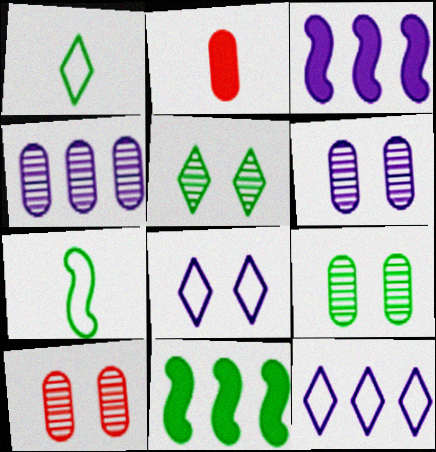[[1, 3, 10], 
[1, 9, 11], 
[3, 4, 12], 
[6, 9, 10]]